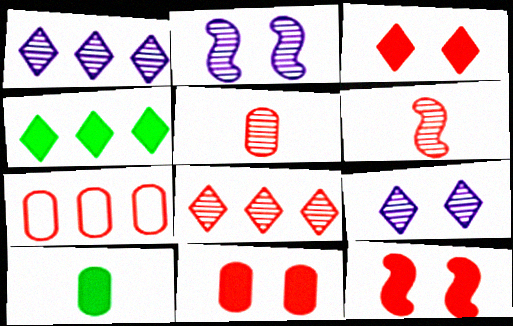[[3, 6, 7], 
[3, 11, 12], 
[5, 7, 11]]